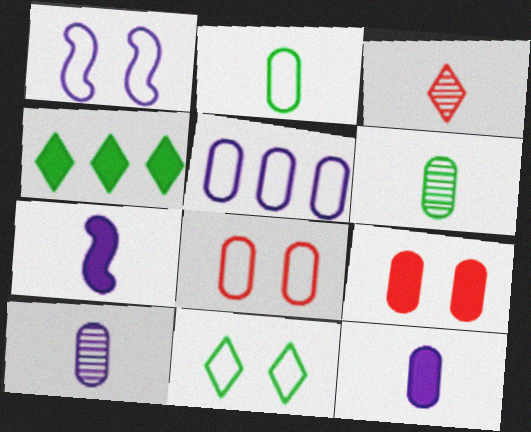[[1, 8, 11], 
[2, 3, 7], 
[2, 5, 8], 
[4, 7, 9], 
[5, 6, 9]]